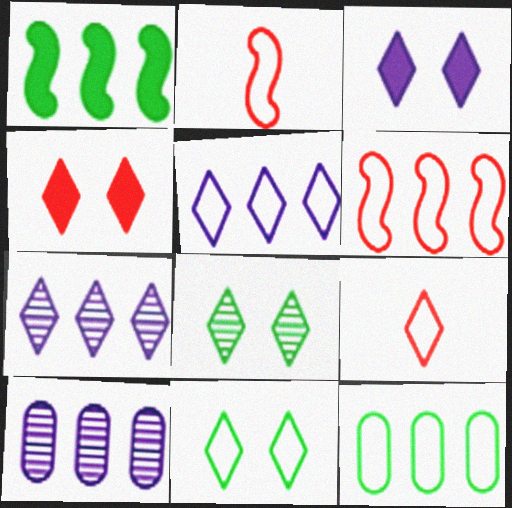[[5, 6, 12], 
[5, 9, 11]]